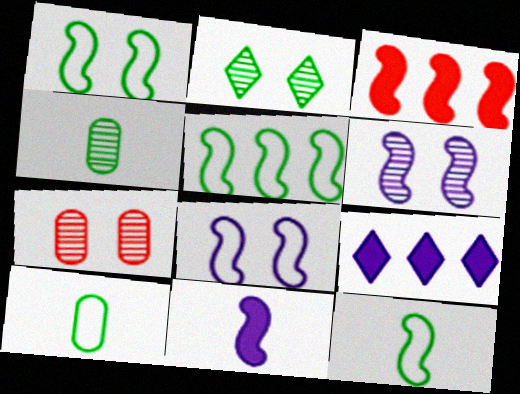[[1, 5, 12], 
[2, 6, 7], 
[3, 6, 12], 
[7, 9, 12]]